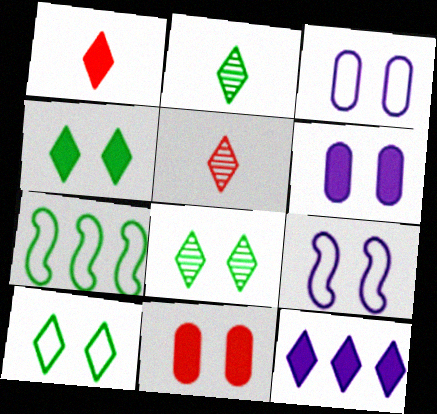[[1, 4, 12], 
[4, 8, 10], 
[5, 6, 7], 
[5, 10, 12], 
[8, 9, 11]]